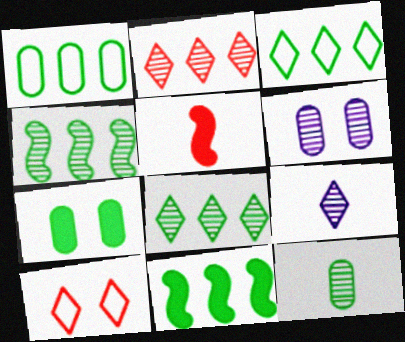[[1, 7, 12], 
[1, 8, 11], 
[3, 5, 6]]